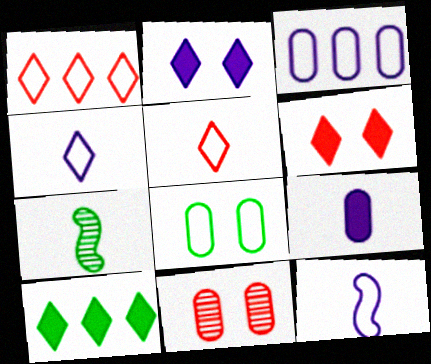[[1, 8, 12], 
[3, 6, 7], 
[5, 7, 9], 
[7, 8, 10], 
[10, 11, 12]]